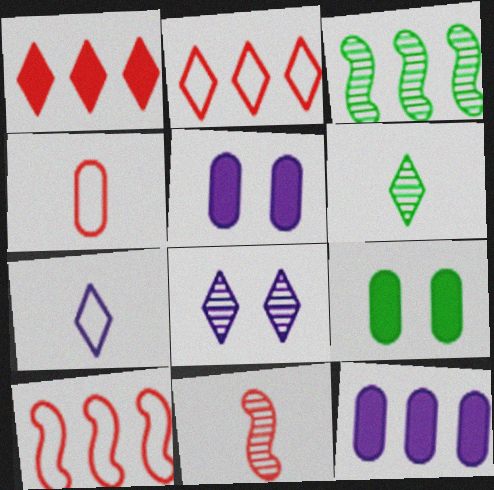[[2, 3, 12], 
[5, 6, 10]]